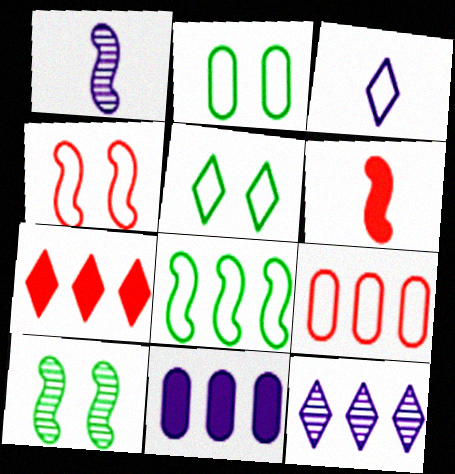[[1, 2, 7], 
[2, 6, 12]]